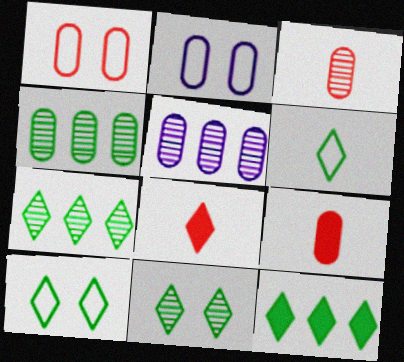[[2, 4, 9], 
[6, 11, 12]]